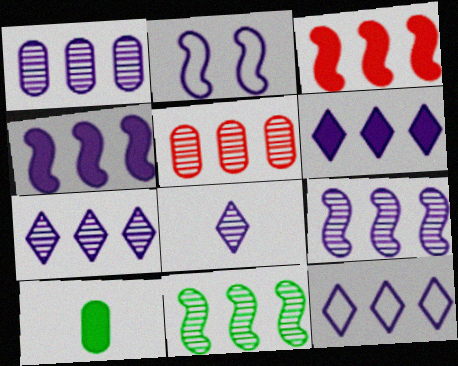[[1, 4, 12], 
[1, 7, 9], 
[5, 7, 11], 
[6, 7, 12]]